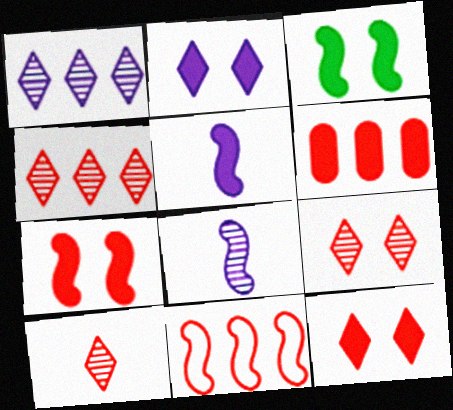[[3, 8, 11], 
[4, 6, 11], 
[4, 9, 10]]